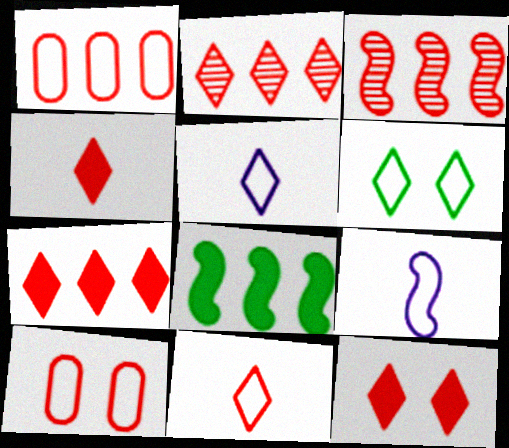[[1, 3, 7], 
[1, 6, 9], 
[2, 11, 12], 
[3, 4, 10], 
[4, 7, 12]]